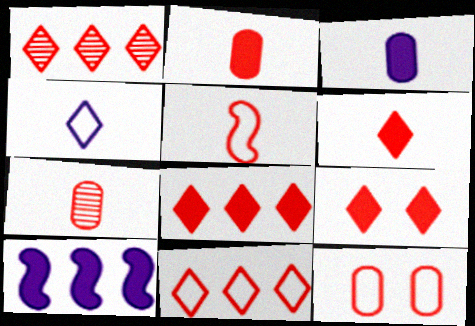[[1, 8, 11], 
[5, 6, 7], 
[5, 11, 12], 
[6, 8, 9]]